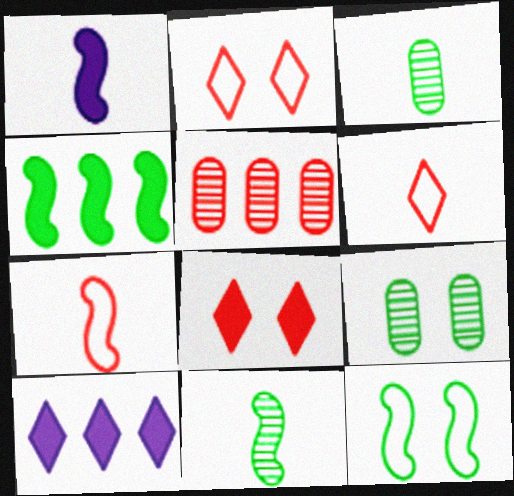[[1, 3, 6], 
[1, 7, 11], 
[4, 11, 12], 
[5, 7, 8], 
[7, 9, 10]]